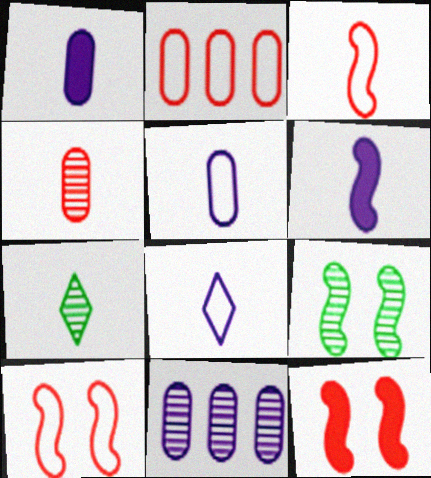[[1, 3, 7]]